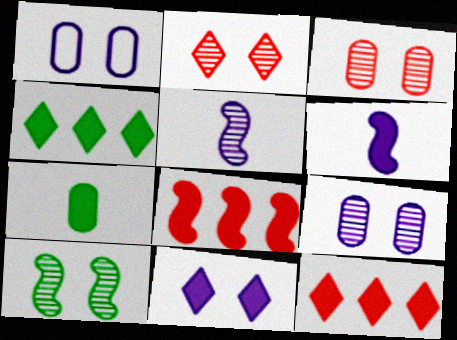[[2, 9, 10], 
[7, 8, 11]]